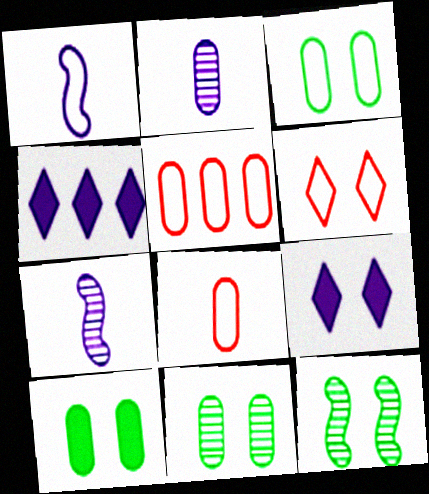[[2, 5, 10], 
[3, 10, 11], 
[4, 8, 12]]